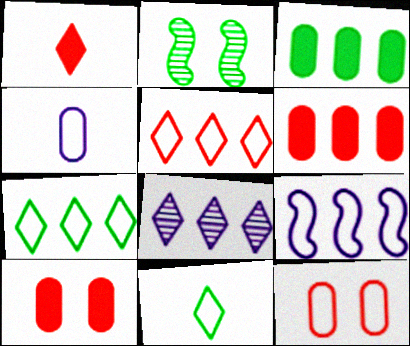[[2, 3, 11], 
[9, 11, 12]]